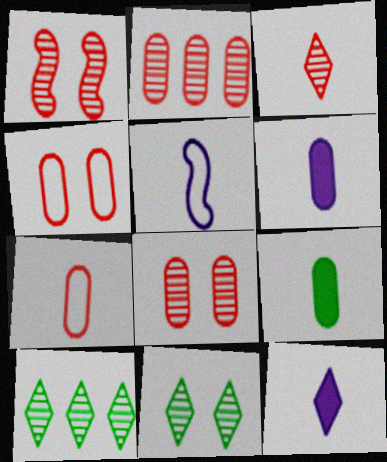[[1, 2, 3], 
[3, 5, 9]]